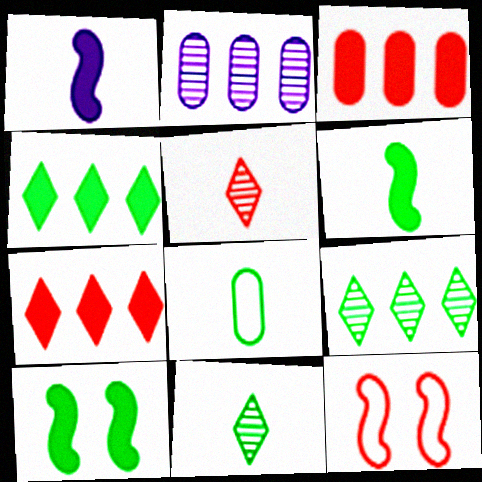[[1, 5, 8], 
[3, 5, 12], 
[6, 8, 11], 
[8, 9, 10]]